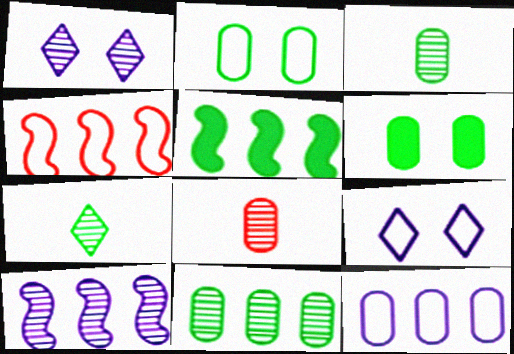[[2, 5, 7], 
[4, 5, 10], 
[5, 8, 9], 
[6, 8, 12]]